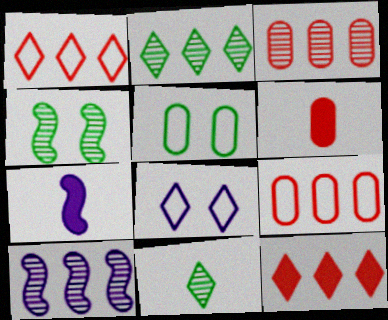[[2, 3, 10], 
[8, 11, 12]]